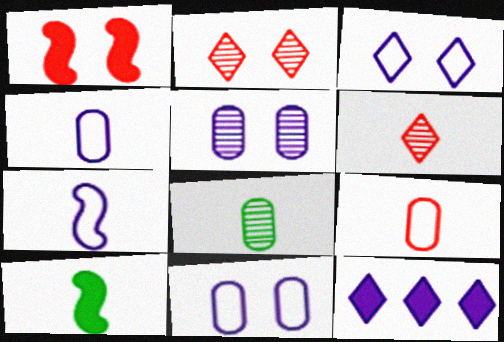[[4, 6, 10], 
[5, 7, 12]]